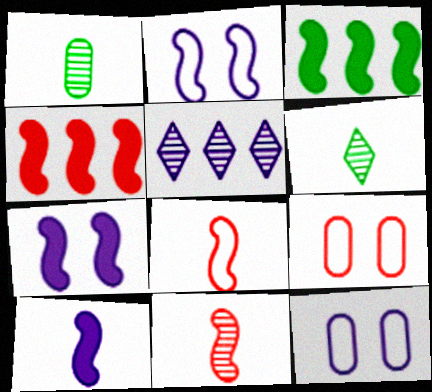[[2, 3, 11], 
[4, 6, 12], 
[5, 10, 12]]